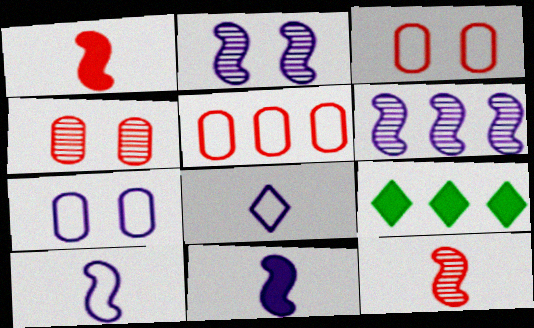[[4, 9, 10], 
[5, 6, 9], 
[7, 9, 12]]